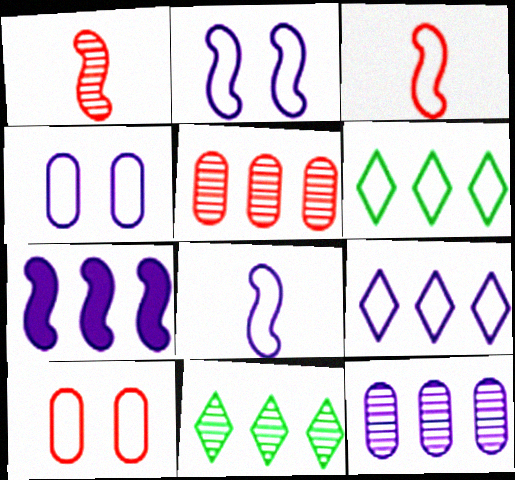[[3, 4, 6], 
[4, 8, 9], 
[5, 6, 7], 
[6, 8, 10], 
[7, 9, 12]]